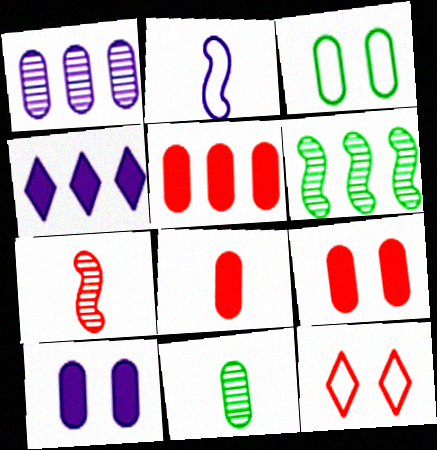[[1, 3, 8], 
[3, 4, 7], 
[5, 7, 12], 
[5, 8, 9]]